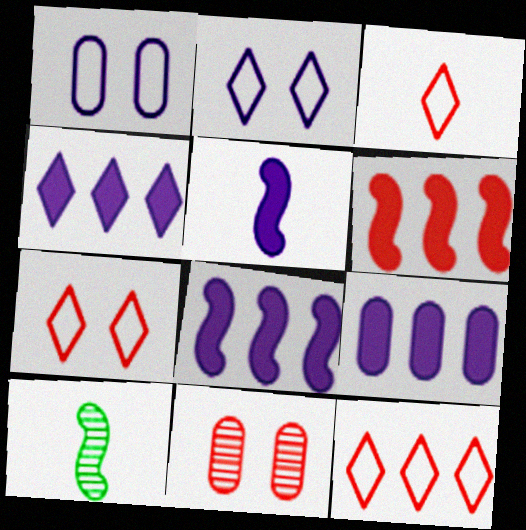[[3, 6, 11], 
[3, 7, 12], 
[4, 8, 9], 
[7, 9, 10]]